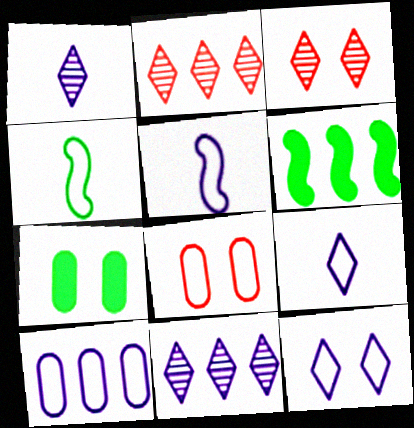[[1, 6, 8], 
[2, 5, 7], 
[2, 6, 10], 
[5, 10, 12]]